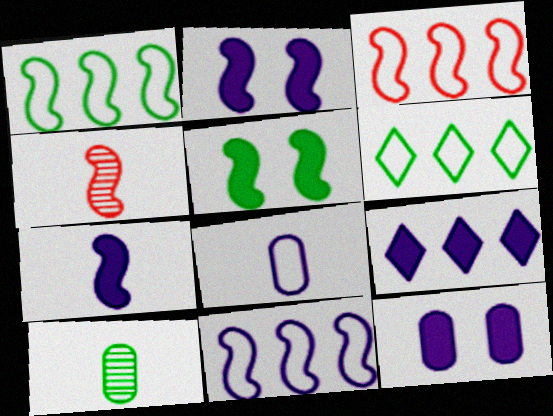[[1, 2, 4], 
[1, 3, 11], 
[4, 5, 11], 
[4, 6, 12], 
[5, 6, 10], 
[7, 9, 12]]